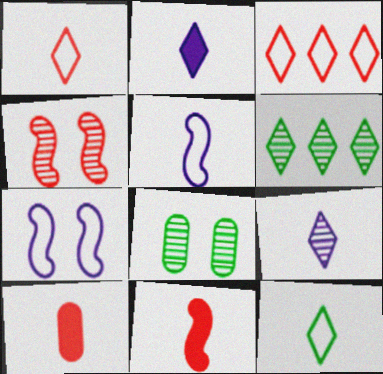[[3, 4, 10], 
[6, 7, 10]]